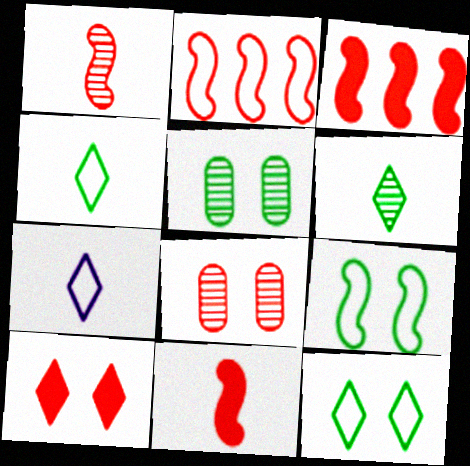[[3, 5, 7]]